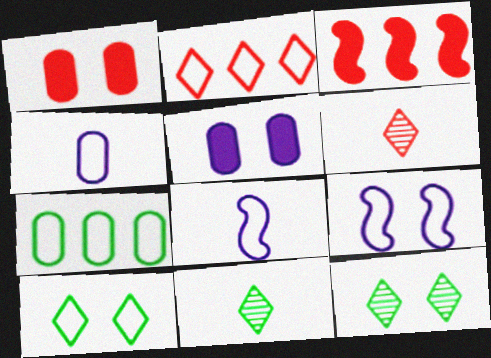[[1, 9, 12], 
[3, 4, 12]]